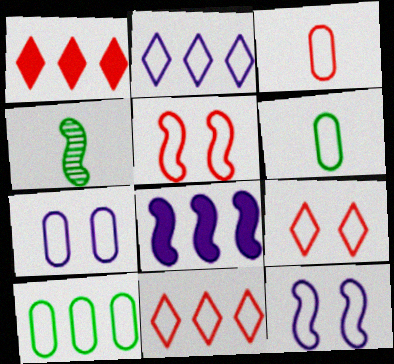[[1, 4, 7], 
[2, 5, 6], 
[3, 5, 11], 
[3, 7, 10], 
[4, 5, 8], 
[6, 11, 12]]